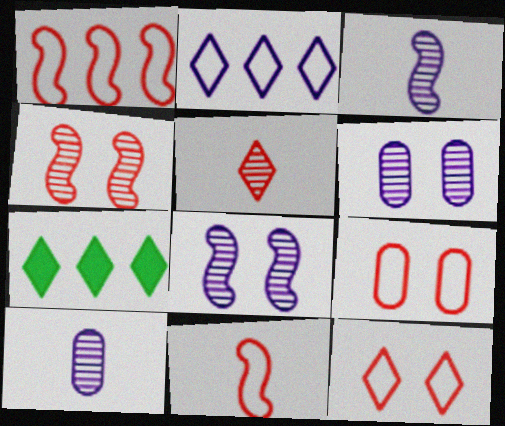[[3, 7, 9], 
[6, 7, 11]]